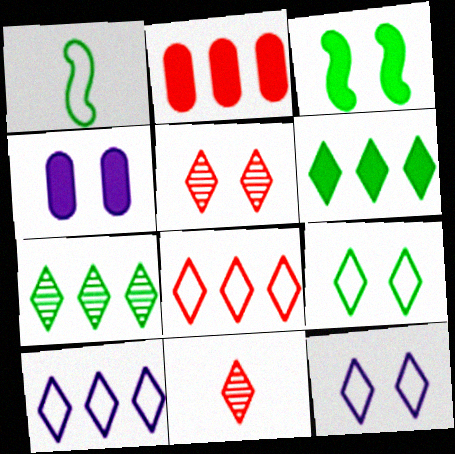[[6, 11, 12]]